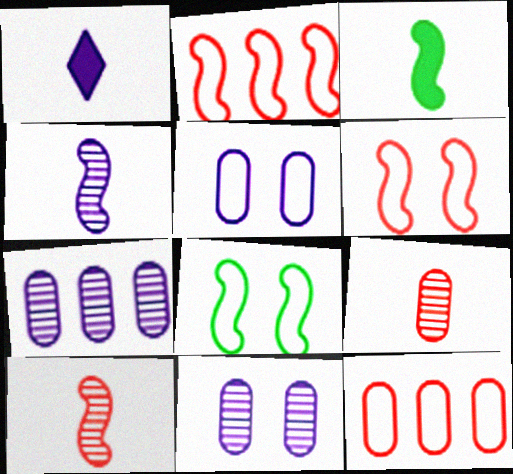[]